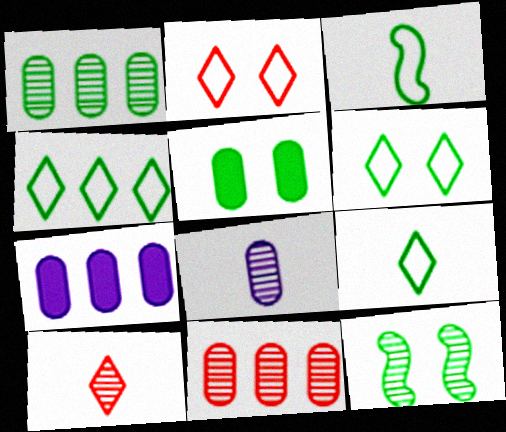[[4, 6, 9], 
[5, 6, 12]]